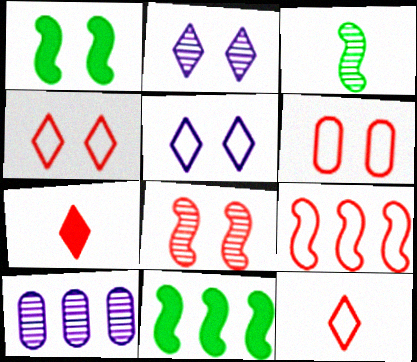[[1, 2, 6], 
[1, 10, 12], 
[6, 9, 12]]